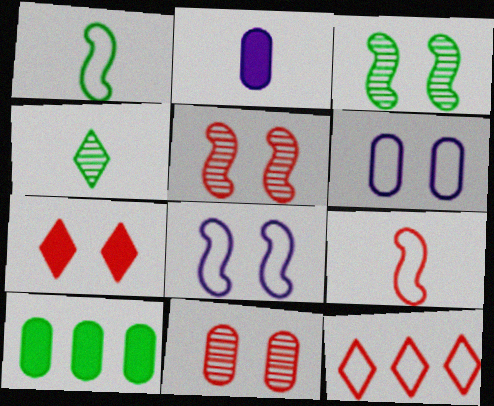[[1, 6, 12], 
[2, 3, 12], 
[2, 4, 9], 
[3, 6, 7]]